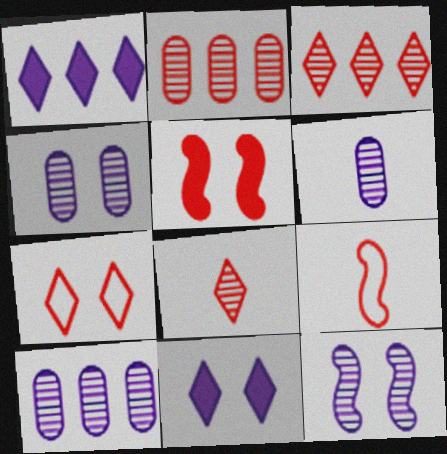[[4, 6, 10]]